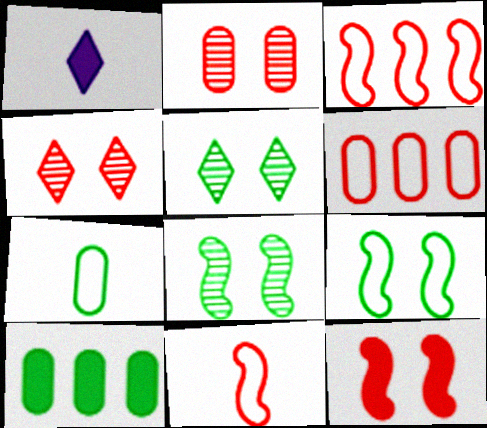[[1, 6, 8], 
[1, 10, 12]]